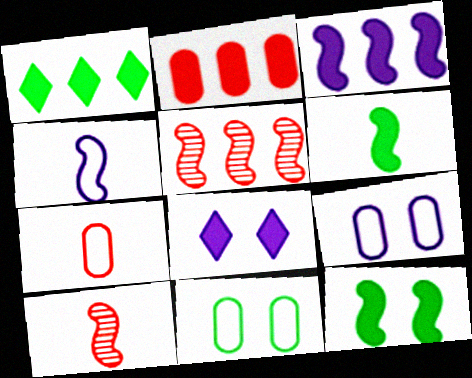[[1, 2, 3], 
[1, 9, 10], 
[2, 6, 8], 
[4, 5, 12], 
[4, 6, 10]]